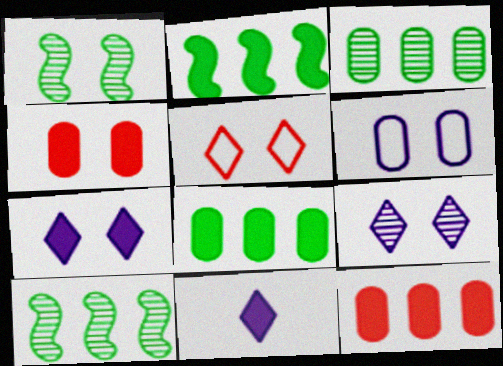[[2, 4, 11]]